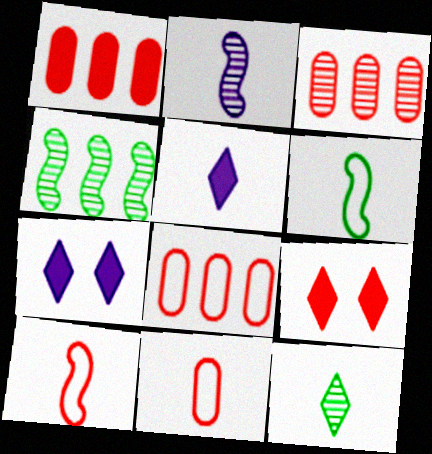[[1, 3, 8], 
[3, 6, 7], 
[3, 9, 10], 
[4, 7, 11]]